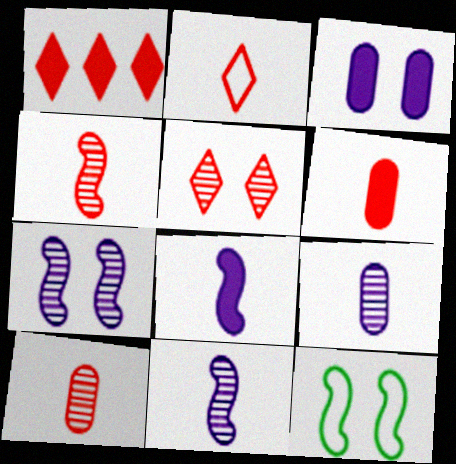[[1, 2, 5], 
[1, 9, 12], 
[2, 4, 6], 
[3, 5, 12]]